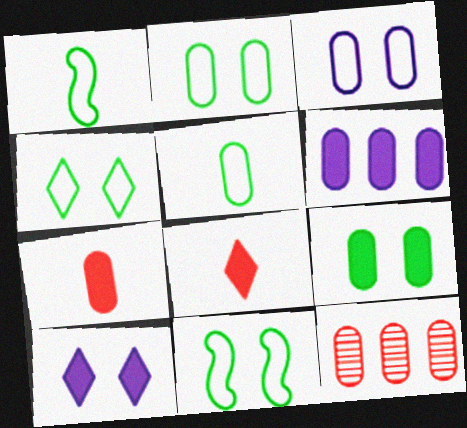[[1, 10, 12], 
[2, 4, 11], 
[6, 7, 9]]